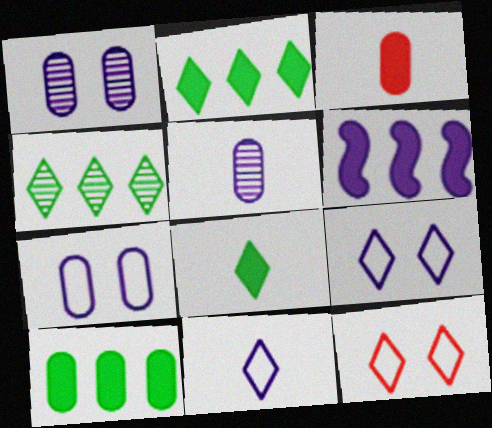[[1, 6, 11], 
[5, 6, 9]]